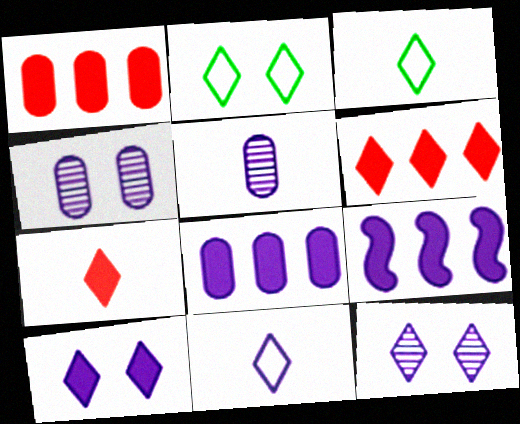[[3, 6, 12], 
[4, 9, 11]]